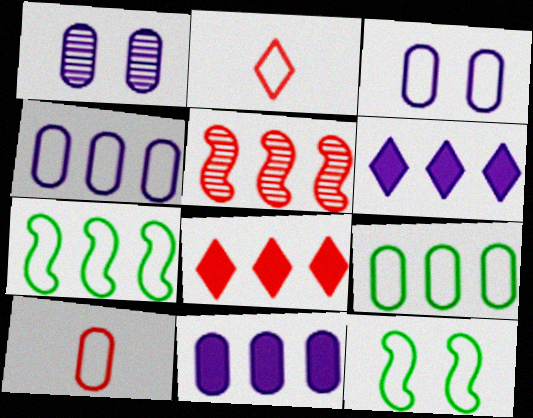[[2, 3, 7], 
[2, 4, 12], 
[3, 9, 10], 
[5, 6, 9]]